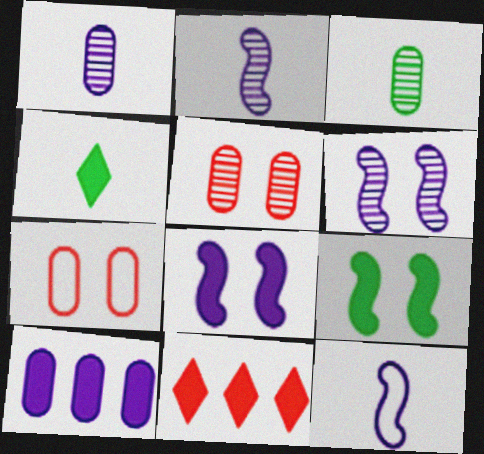[[3, 7, 10]]